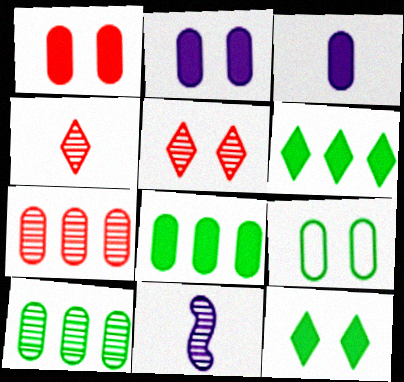[[1, 3, 8], 
[3, 7, 9], 
[5, 10, 11]]